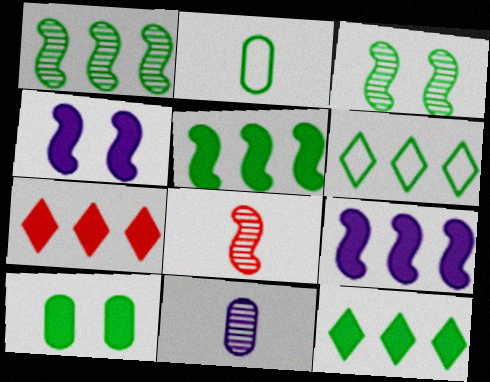[[2, 3, 12]]